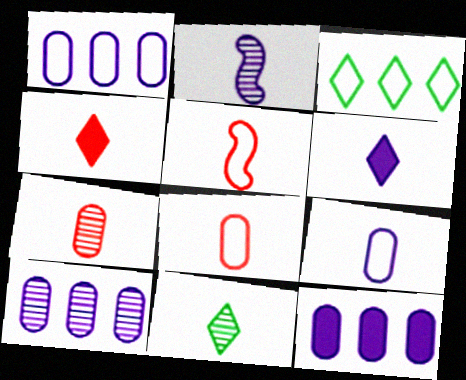[[1, 10, 12], 
[2, 6, 9], 
[2, 7, 11], 
[4, 5, 7]]